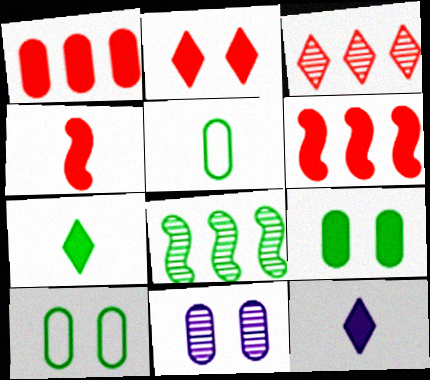[[1, 2, 4], 
[1, 5, 11], 
[6, 9, 12], 
[7, 8, 10]]